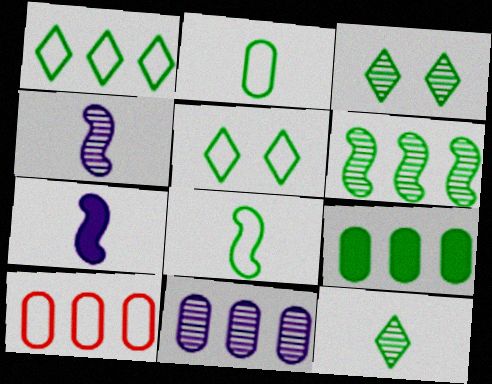[[1, 6, 9], 
[3, 7, 10], 
[3, 8, 9], 
[9, 10, 11]]